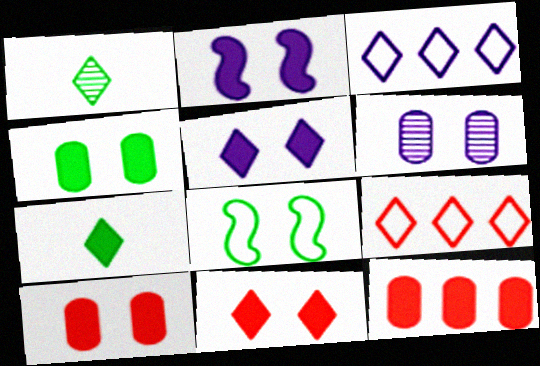[[1, 3, 11], 
[1, 5, 9], 
[2, 4, 11], 
[2, 7, 12], 
[6, 8, 11]]